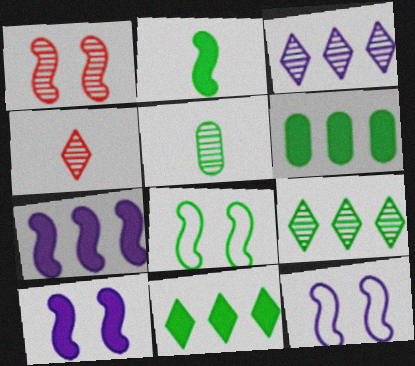[[1, 3, 5], 
[1, 8, 10], 
[4, 6, 12], 
[5, 8, 11]]